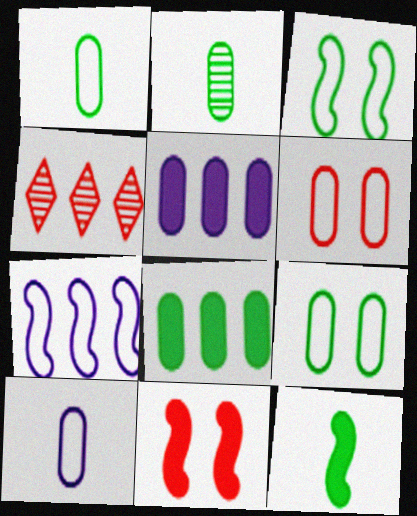[[2, 5, 6], 
[2, 8, 9], 
[4, 7, 8]]